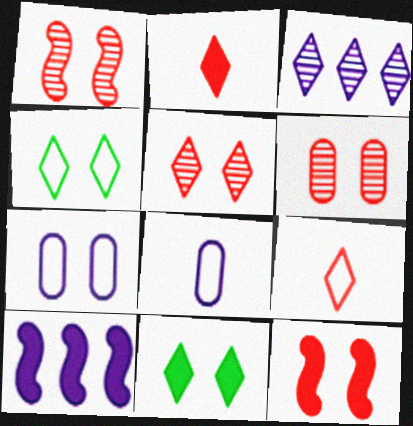[[1, 5, 6], 
[1, 7, 11], 
[2, 3, 4], 
[3, 9, 11]]